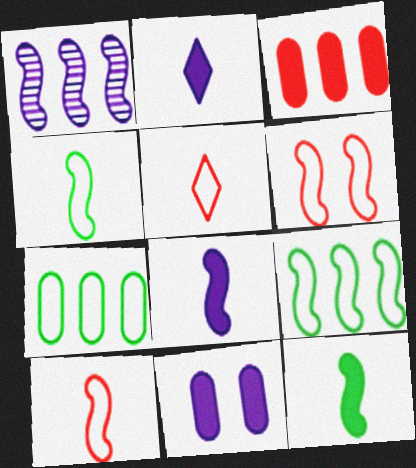[[1, 6, 12]]